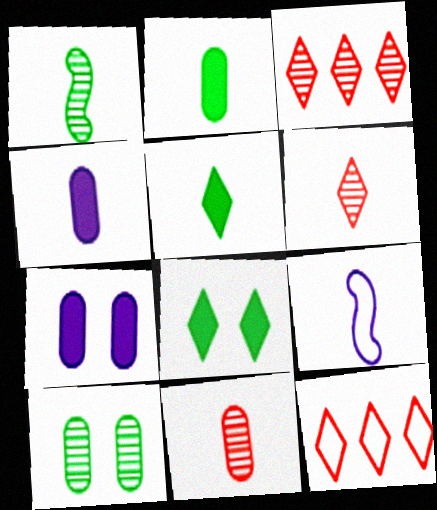[[1, 7, 12], 
[2, 6, 9], 
[5, 9, 11]]